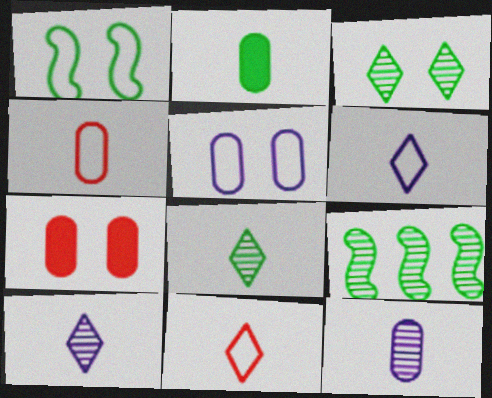[[2, 4, 12], 
[6, 7, 9]]